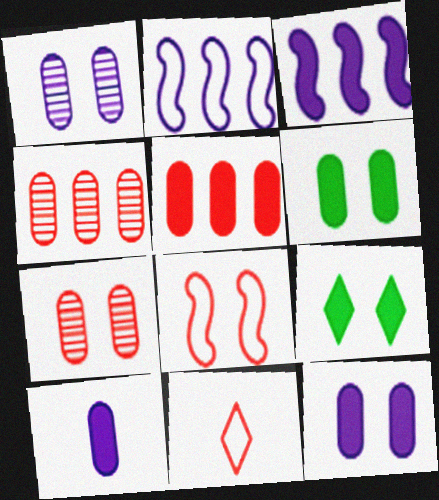[[1, 8, 9], 
[5, 6, 10]]